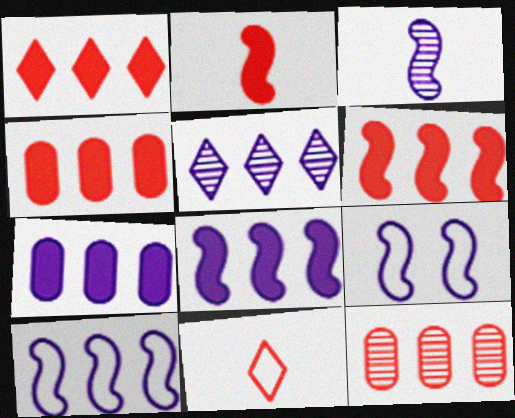[[1, 4, 6], 
[3, 8, 9], 
[5, 7, 10]]